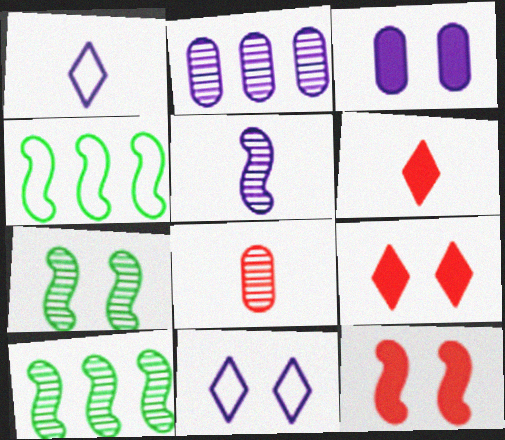[[4, 5, 12]]